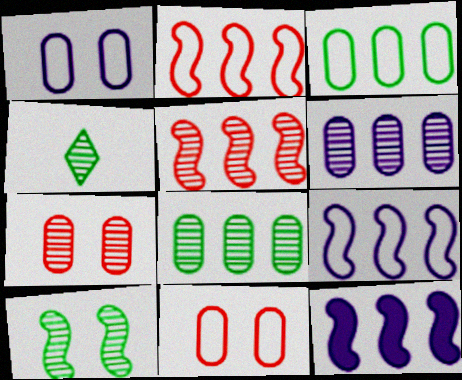[[4, 8, 10], 
[4, 11, 12]]